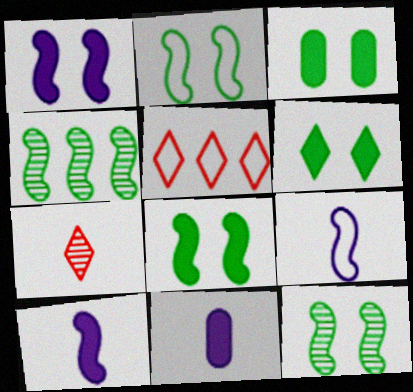[[2, 8, 12], 
[3, 6, 8], 
[5, 11, 12]]